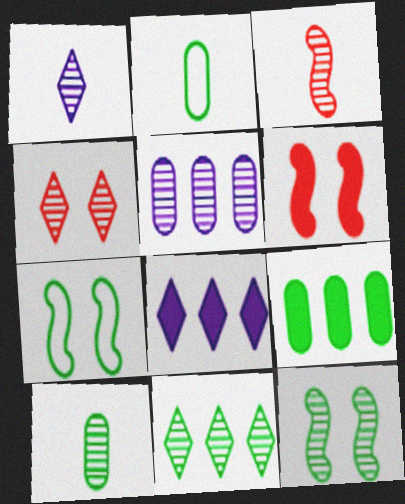[[1, 3, 10], 
[1, 4, 11], 
[10, 11, 12]]